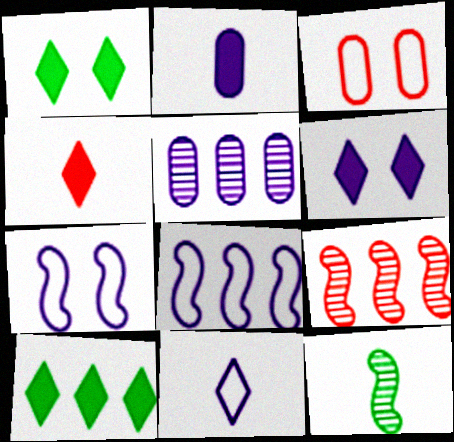[[3, 4, 9], 
[4, 6, 10]]